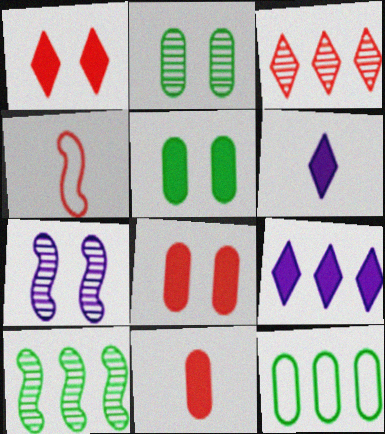[[2, 4, 9], 
[3, 4, 8]]